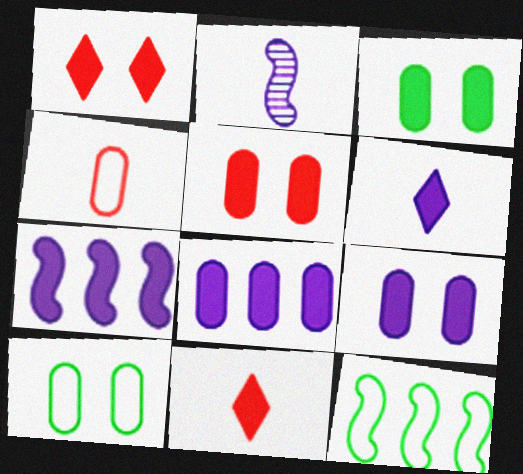[[3, 5, 9], 
[3, 7, 11], 
[6, 7, 9]]